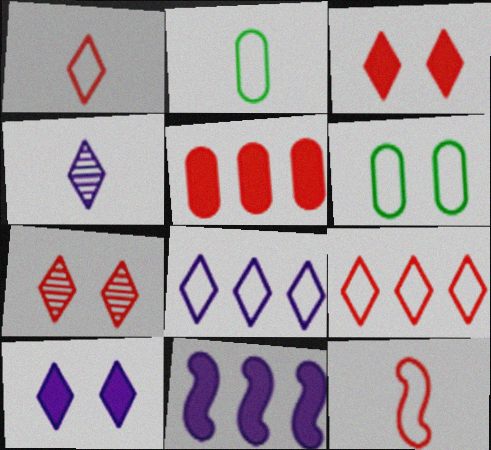[[2, 7, 11], 
[4, 8, 10], 
[5, 7, 12], 
[6, 8, 12]]